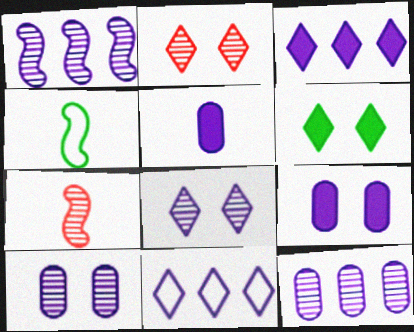[]